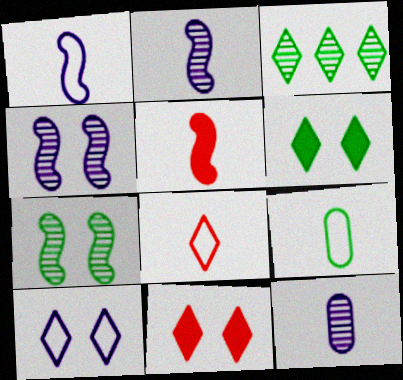[[1, 8, 9]]